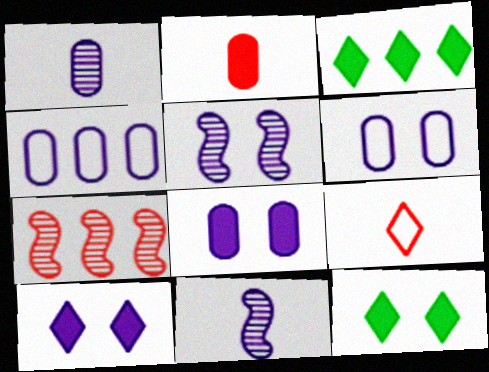[[1, 4, 8], 
[3, 4, 7], 
[4, 10, 11], 
[5, 6, 10]]